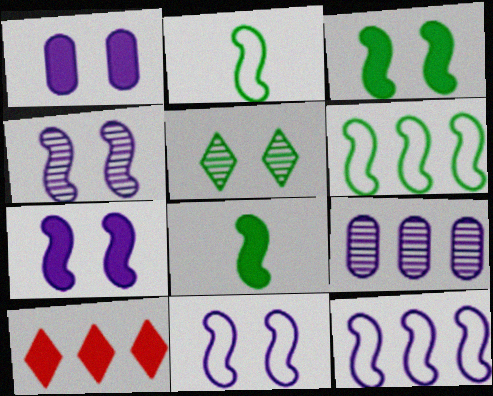[[1, 8, 10], 
[4, 7, 11], 
[6, 9, 10]]